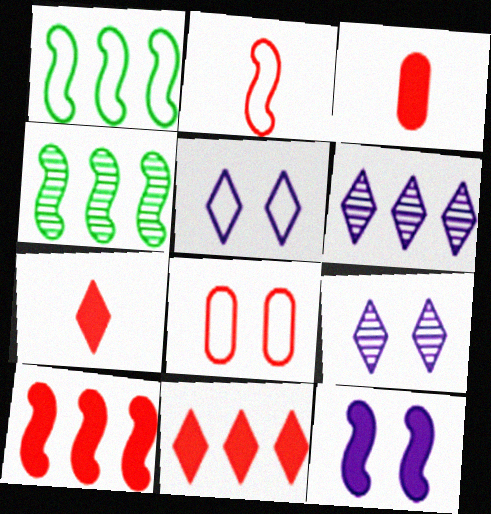[[1, 3, 9], 
[2, 4, 12], 
[3, 4, 5]]